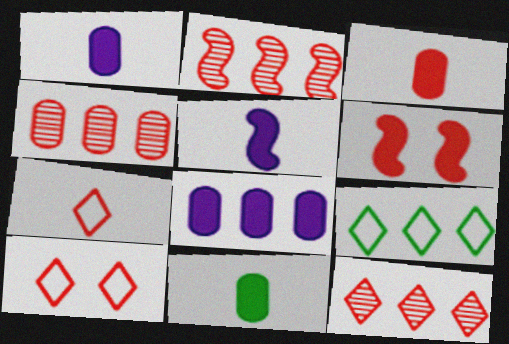[[1, 3, 11], 
[2, 3, 10], 
[2, 4, 12], 
[2, 8, 9], 
[4, 6, 7]]